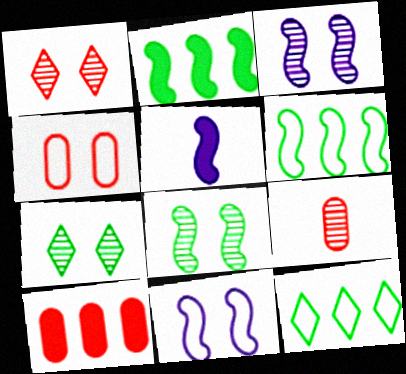[[4, 9, 10]]